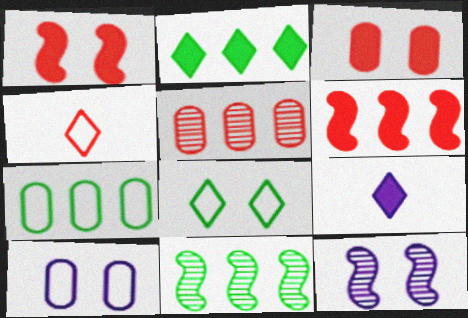[[1, 4, 5], 
[2, 7, 11], 
[3, 8, 12]]